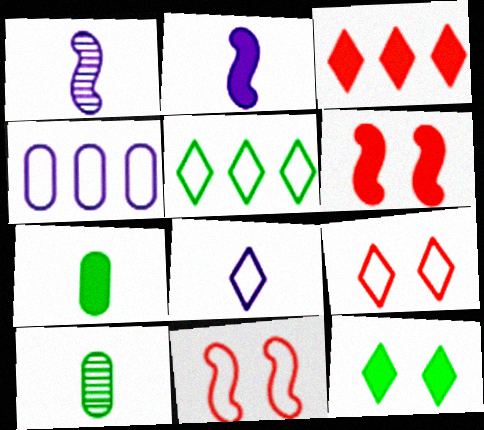[[5, 8, 9]]